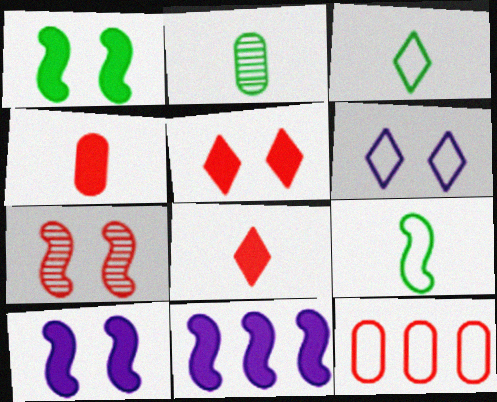[[6, 9, 12], 
[7, 8, 12], 
[7, 9, 11]]